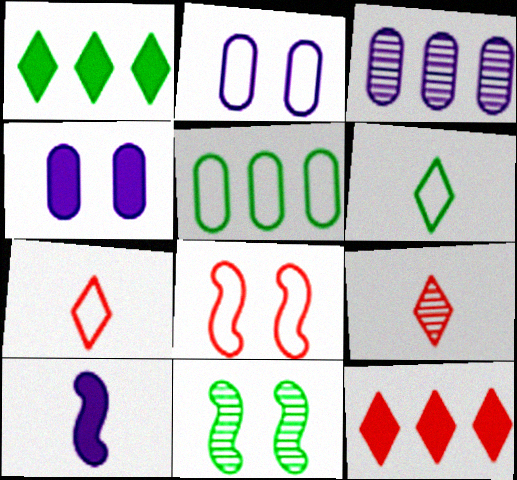[[3, 9, 11]]